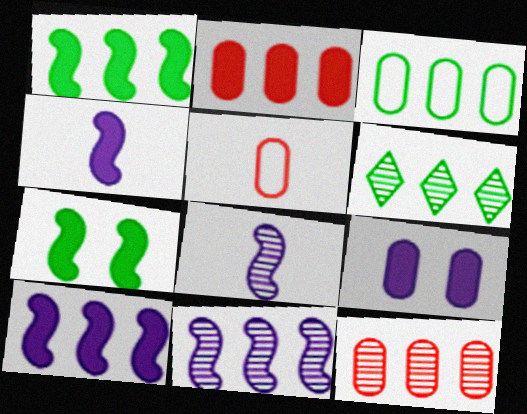[[1, 3, 6], 
[6, 11, 12]]